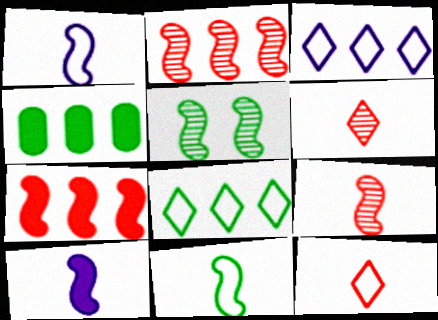[[1, 5, 7], 
[2, 3, 4], 
[9, 10, 11]]